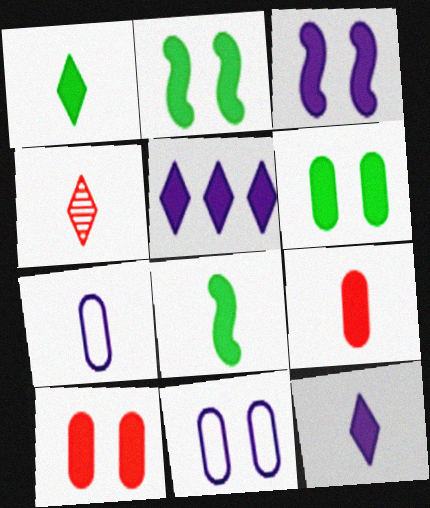[[2, 5, 9], 
[4, 7, 8], 
[5, 8, 10], 
[8, 9, 12]]